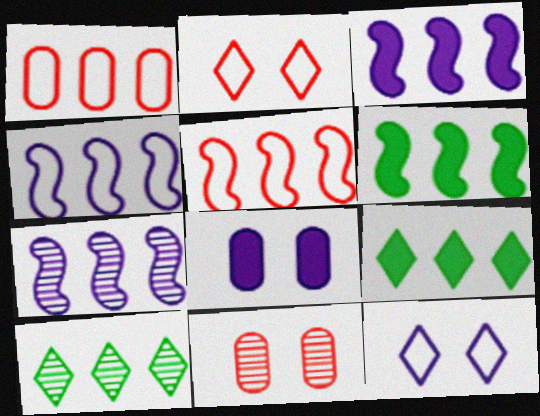[[1, 3, 10], 
[1, 7, 9], 
[3, 4, 7], 
[5, 6, 7]]